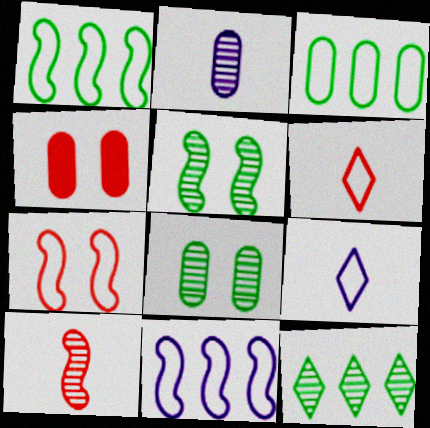[[2, 3, 4], 
[3, 7, 9]]